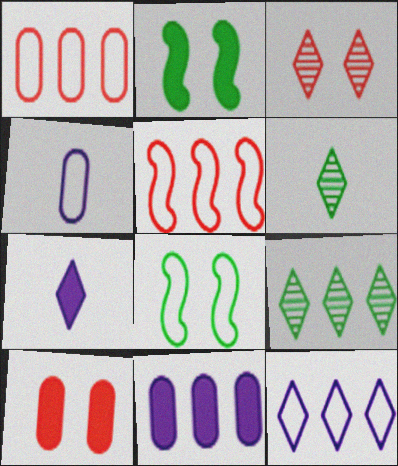[[5, 9, 11]]